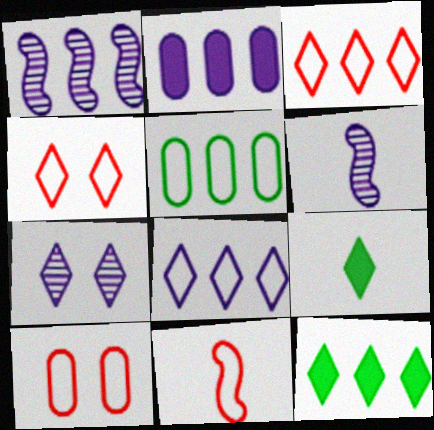[[1, 2, 8], 
[1, 9, 10], 
[3, 7, 9], 
[3, 10, 11], 
[6, 10, 12]]